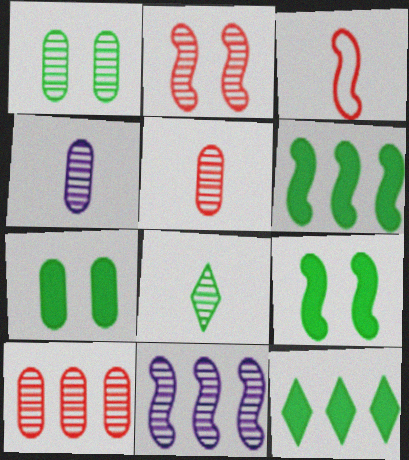[[1, 4, 10], 
[3, 9, 11]]